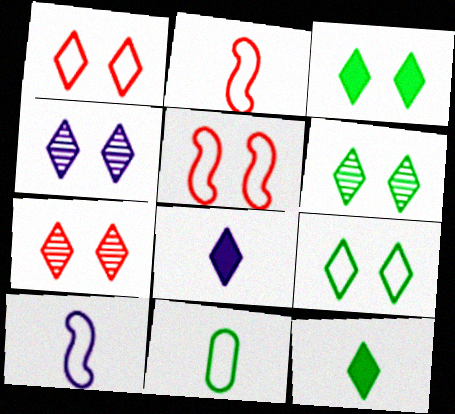[[1, 3, 4], 
[3, 6, 9], 
[4, 6, 7]]